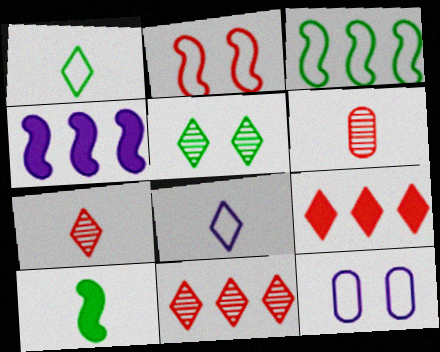[[2, 6, 9], 
[5, 8, 9], 
[6, 8, 10], 
[10, 11, 12]]